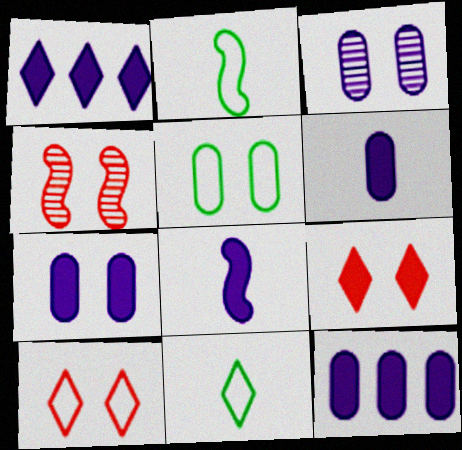[[1, 7, 8], 
[4, 11, 12], 
[6, 7, 12]]